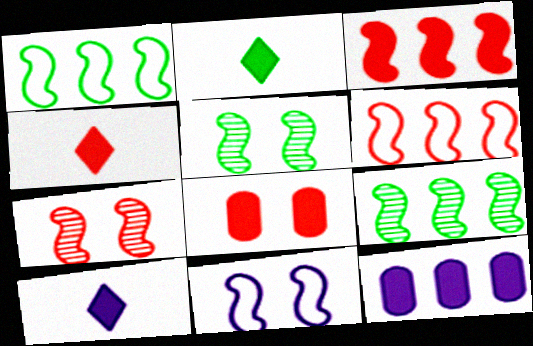[[2, 4, 10], 
[3, 4, 8]]